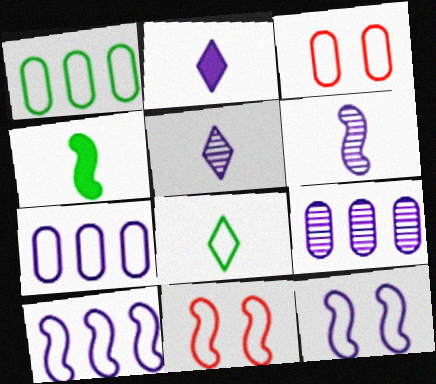[[2, 9, 12], 
[3, 8, 10], 
[7, 8, 11]]